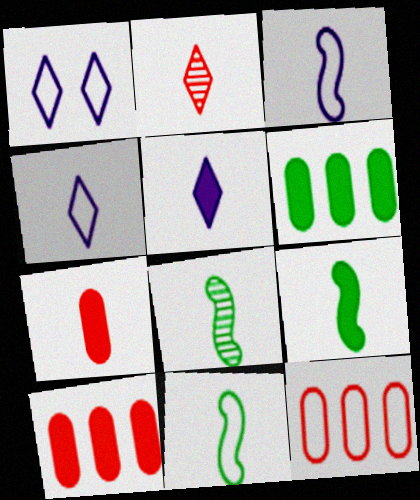[[1, 8, 10], 
[1, 11, 12], 
[4, 7, 8], 
[5, 7, 9], 
[8, 9, 11]]